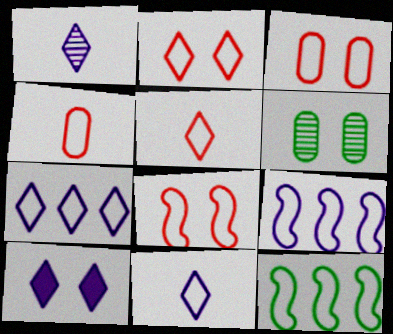[[1, 7, 10], 
[2, 3, 8], 
[3, 11, 12], 
[6, 8, 10]]